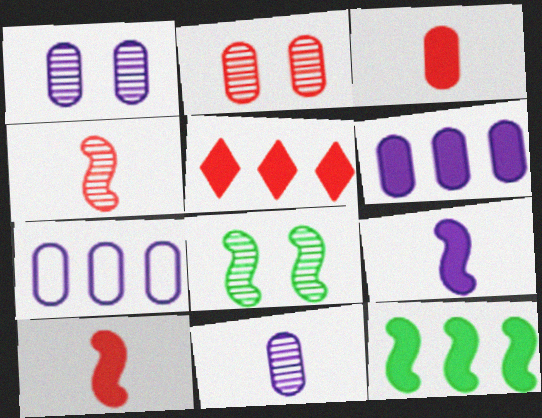[[5, 6, 12]]